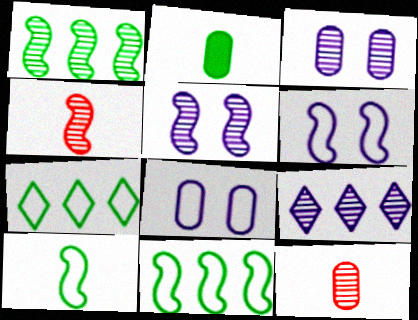[[1, 4, 5]]